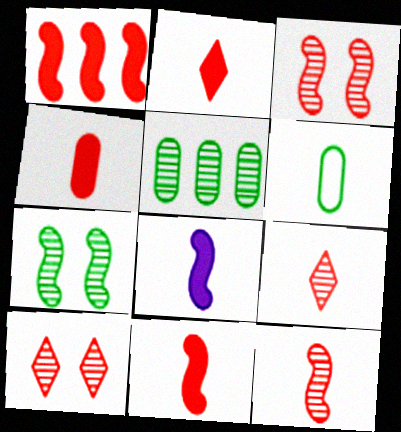[[2, 4, 11], 
[6, 8, 9]]